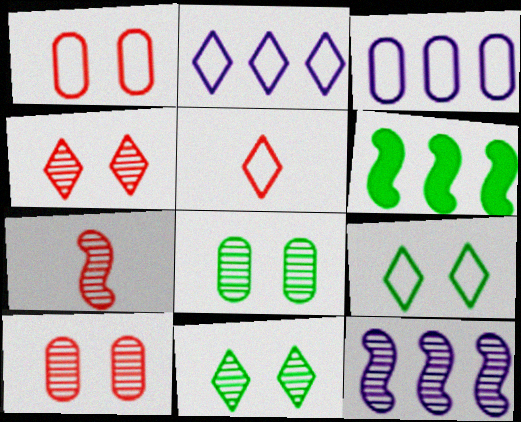[[2, 5, 9]]